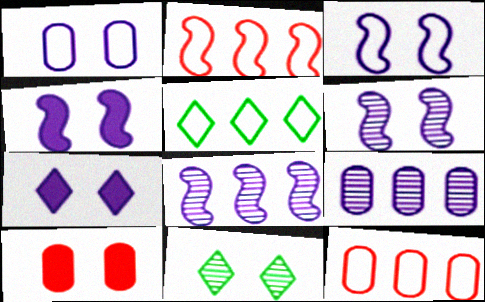[[1, 6, 7], 
[3, 4, 6], 
[3, 10, 11]]